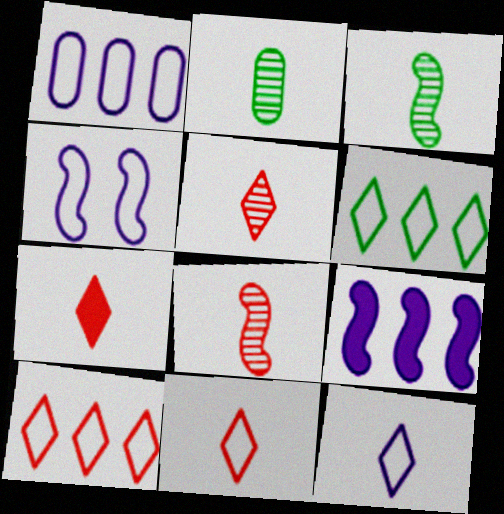[[1, 4, 12], 
[5, 7, 11]]